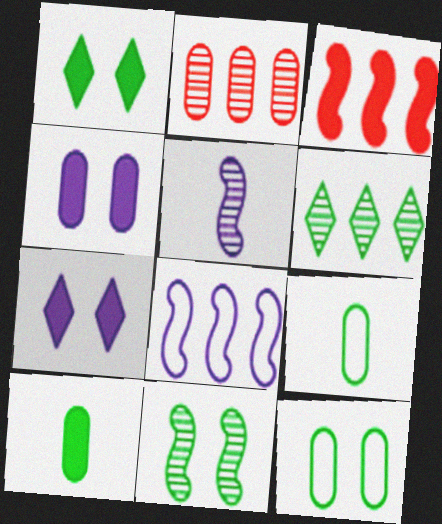[[1, 11, 12], 
[2, 4, 9], 
[3, 7, 10]]